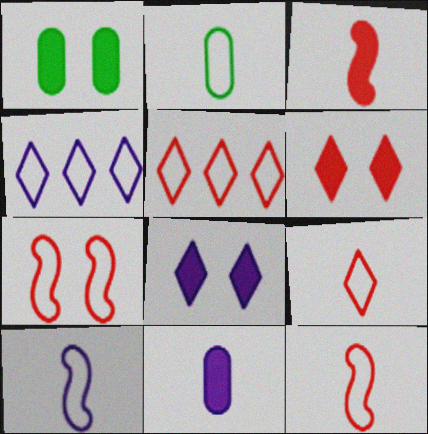[[2, 4, 7], 
[2, 9, 10]]